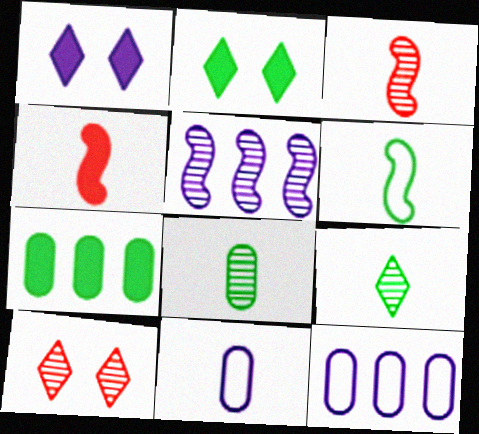[[1, 4, 7], 
[1, 5, 11], 
[2, 3, 12], 
[4, 9, 11], 
[5, 8, 10]]